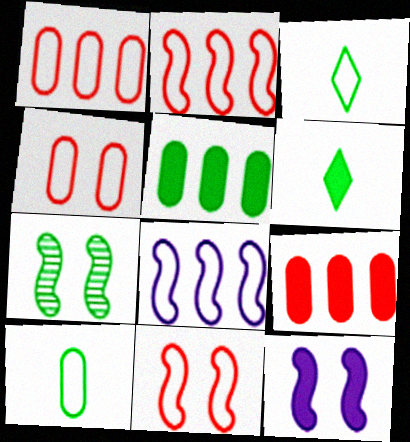[[3, 4, 8], 
[3, 5, 7], 
[6, 9, 12], 
[7, 11, 12]]